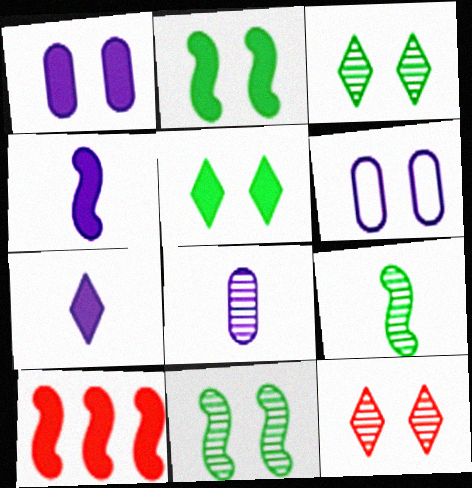[[2, 4, 10], 
[2, 6, 12]]